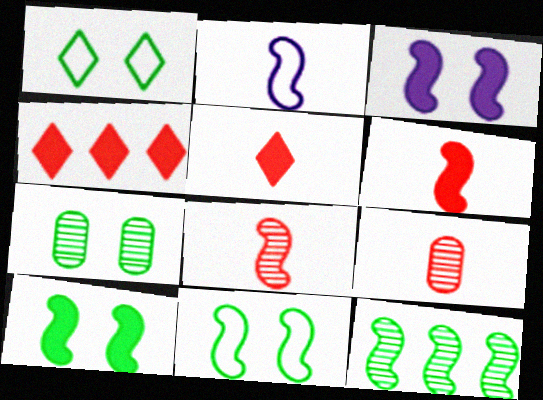[[1, 7, 10], 
[2, 4, 7]]